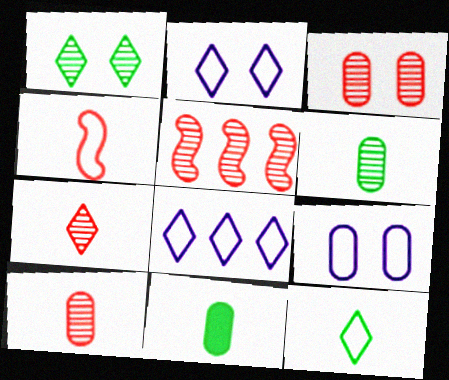[[2, 5, 11], 
[3, 5, 7]]